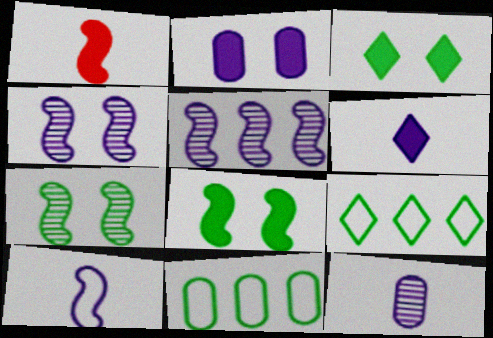[[6, 10, 12]]